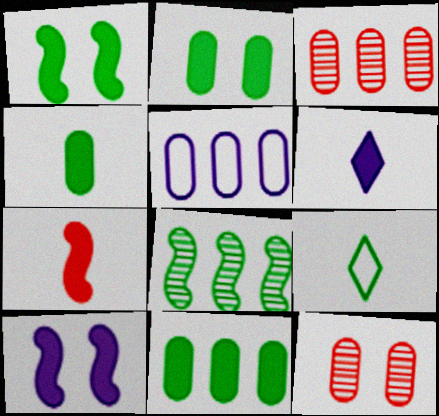[[2, 4, 11], 
[2, 8, 9], 
[3, 5, 11], 
[3, 9, 10], 
[4, 5, 12], 
[4, 6, 7]]